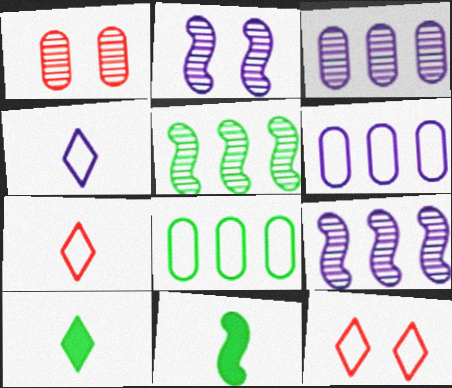[[3, 11, 12]]